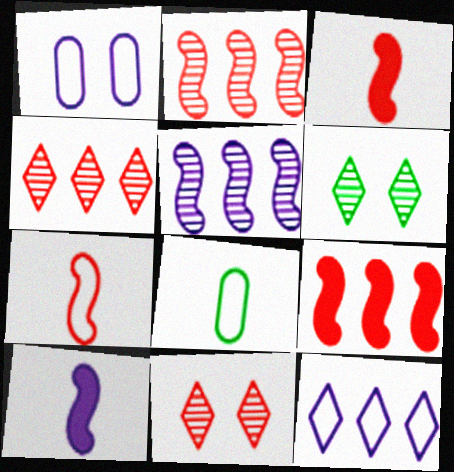[]